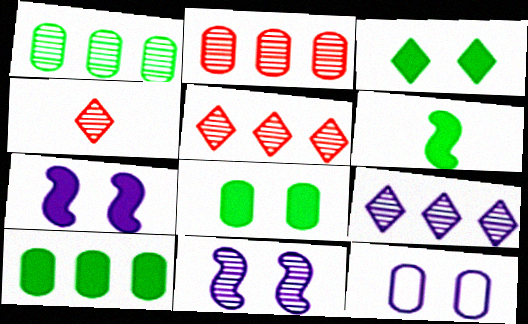[[1, 4, 11], 
[3, 6, 10], 
[5, 6, 12]]